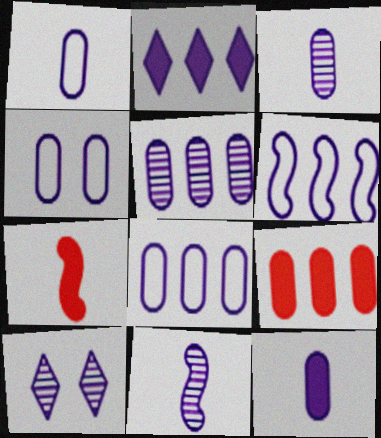[[1, 3, 12], 
[1, 4, 8], 
[2, 4, 11], 
[2, 5, 6], 
[4, 5, 12], 
[5, 10, 11], 
[6, 10, 12]]